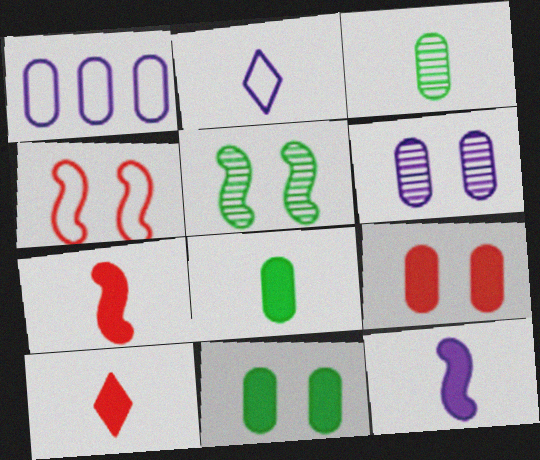[[1, 3, 9], 
[1, 5, 10], 
[2, 3, 7], 
[8, 10, 12]]